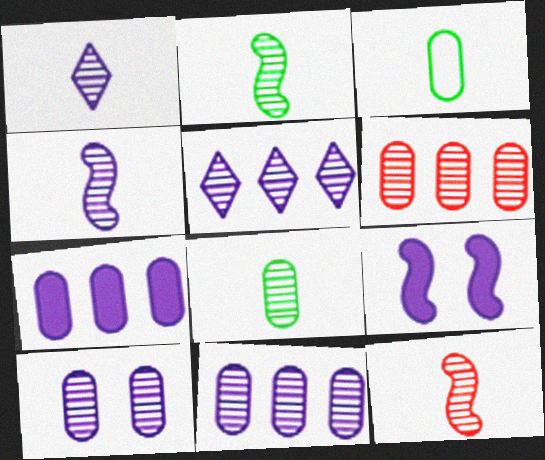[[1, 8, 12], 
[2, 4, 12], 
[4, 5, 10], 
[6, 8, 10]]